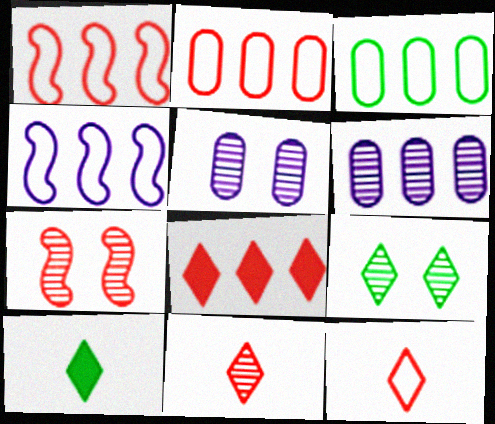[[1, 5, 10], 
[5, 7, 9]]